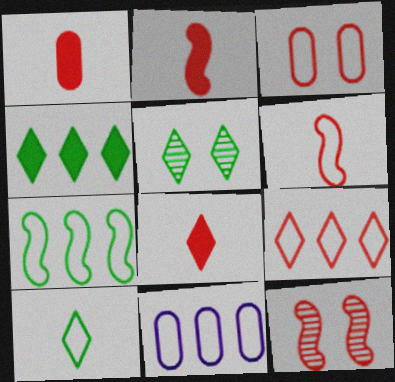[[1, 2, 8], 
[1, 9, 12], 
[2, 5, 11], 
[3, 6, 9], 
[4, 5, 10], 
[7, 9, 11]]